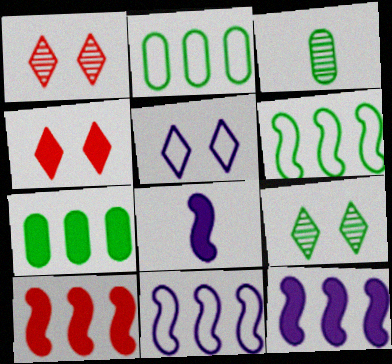[[1, 2, 8], 
[3, 4, 11], 
[3, 5, 10], 
[4, 5, 9], 
[4, 7, 8]]